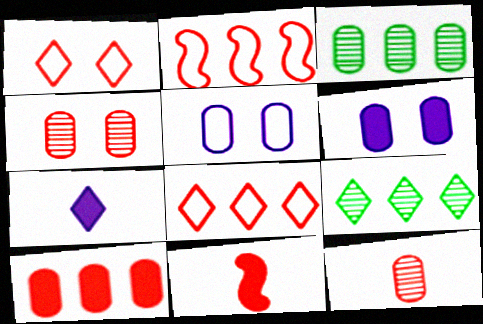[[1, 7, 9], 
[4, 8, 11], 
[5, 9, 11]]